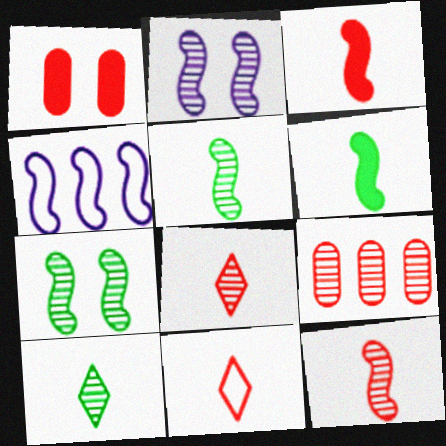[[1, 4, 10], 
[2, 9, 10], 
[3, 4, 7]]